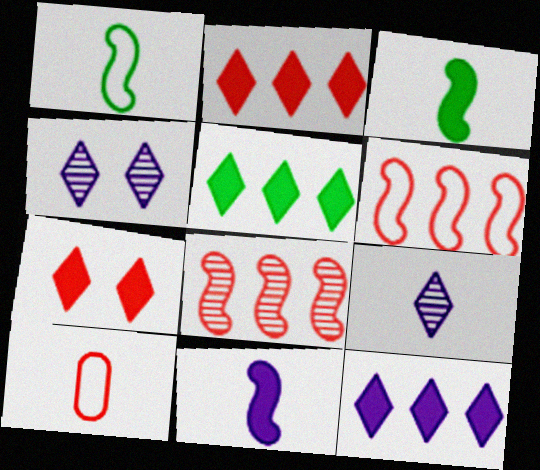[[2, 5, 12], 
[3, 9, 10], 
[7, 8, 10]]